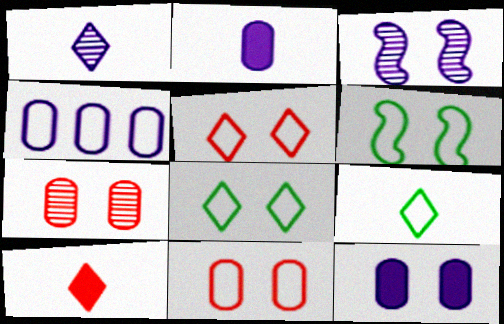[[1, 9, 10]]